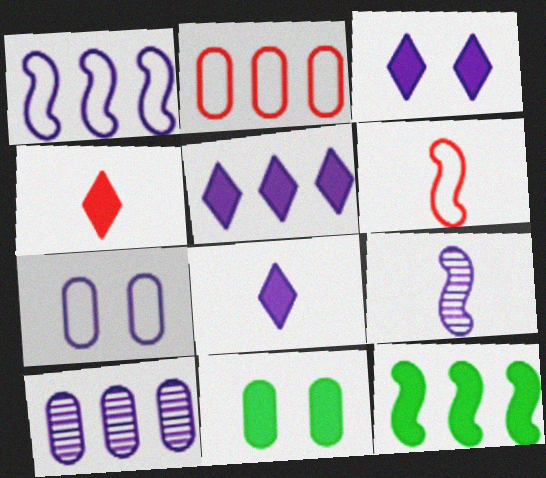[[1, 5, 10], 
[3, 5, 8], 
[5, 7, 9]]